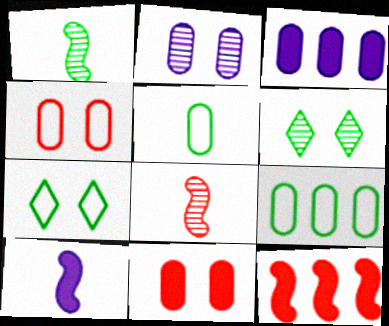[[3, 7, 8]]